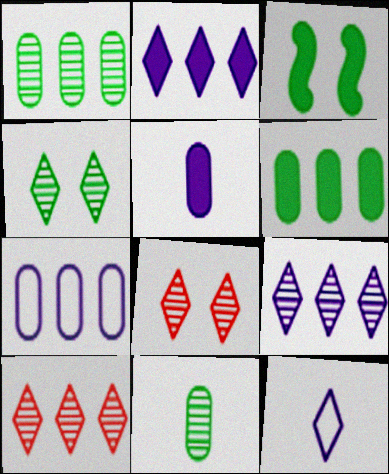[]